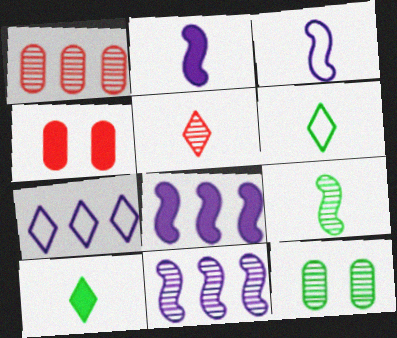[[4, 6, 11], 
[4, 7, 9], 
[4, 8, 10], 
[5, 11, 12]]